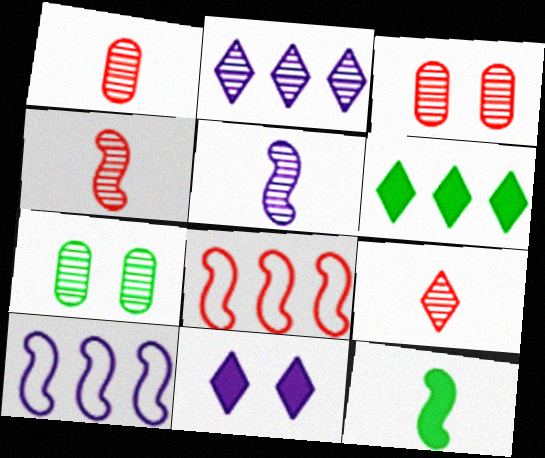[[1, 4, 9], 
[2, 4, 7]]